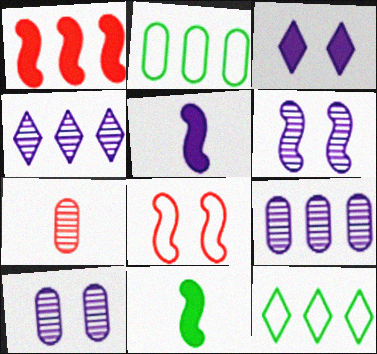[[1, 2, 4], 
[1, 9, 12]]